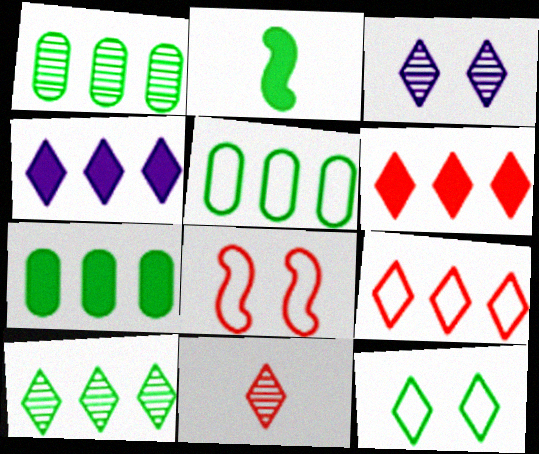[[1, 2, 12], 
[1, 5, 7], 
[3, 10, 11], 
[4, 9, 10], 
[4, 11, 12]]